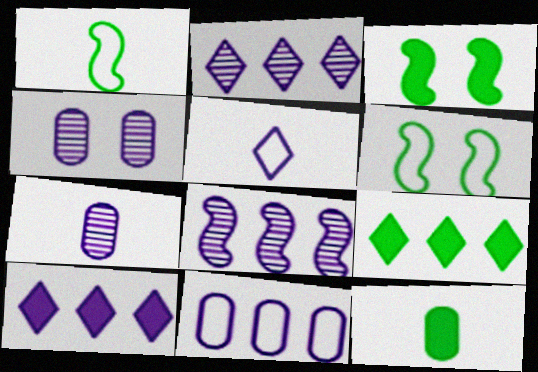[[3, 9, 12], 
[8, 10, 11]]